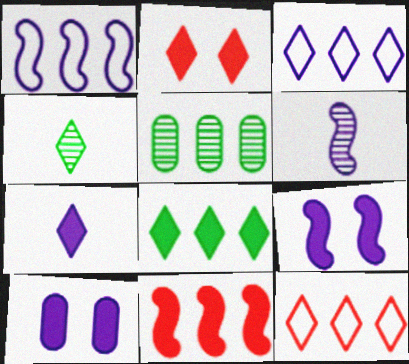[[1, 6, 9], 
[2, 3, 4], 
[2, 7, 8], 
[3, 5, 11], 
[3, 6, 10]]